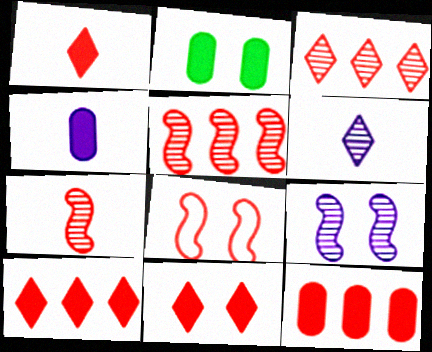[[1, 10, 11], 
[2, 4, 12]]